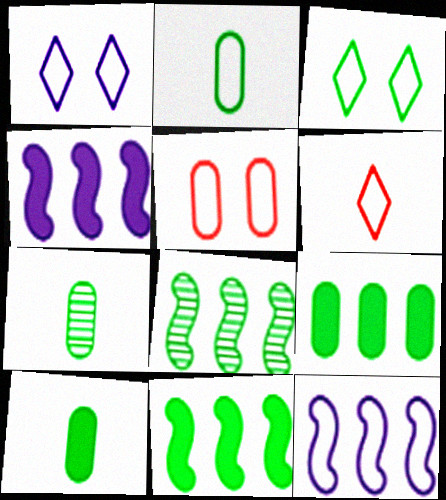[[2, 7, 10], 
[3, 7, 11], 
[3, 8, 10]]